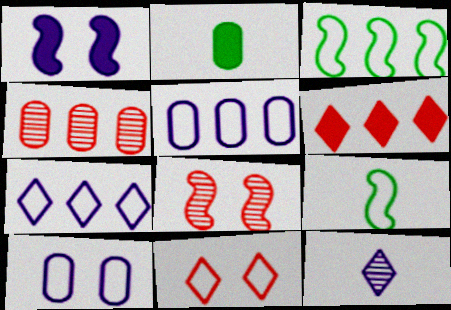[[1, 2, 6], 
[1, 5, 12], 
[2, 4, 10], 
[2, 7, 8], 
[5, 9, 11]]